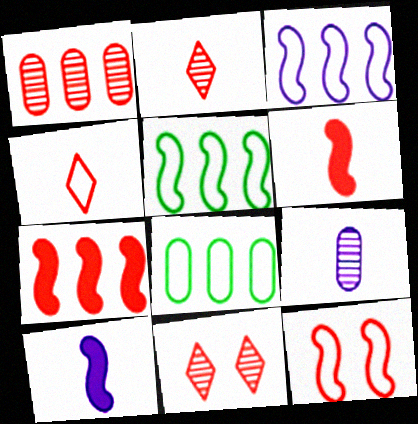[[8, 10, 11]]